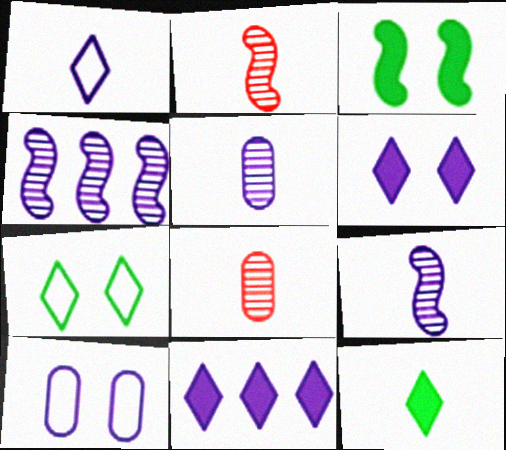[[9, 10, 11]]